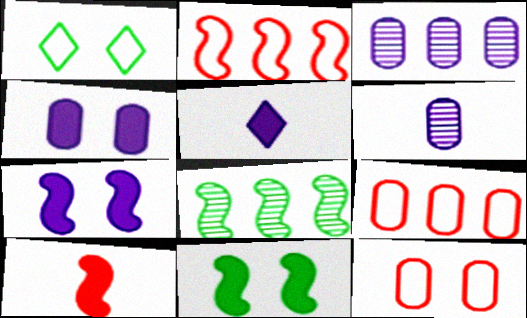[[1, 3, 10], 
[5, 8, 12]]